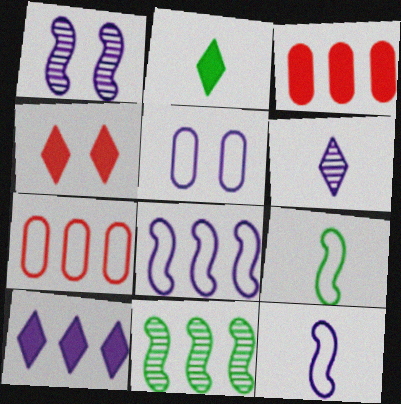[[1, 2, 7], 
[2, 4, 10], 
[7, 10, 11]]